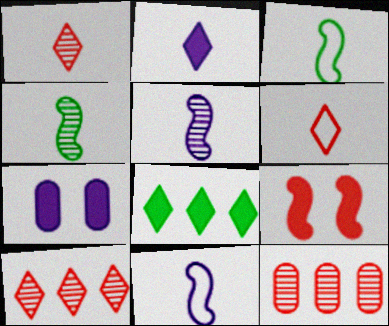[[3, 7, 10], 
[6, 9, 12]]